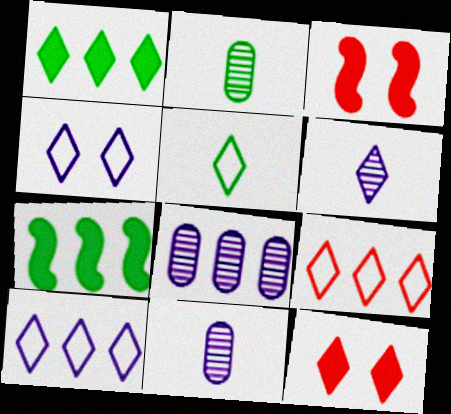[[2, 3, 10], 
[3, 5, 8], 
[4, 5, 9], 
[7, 8, 9]]